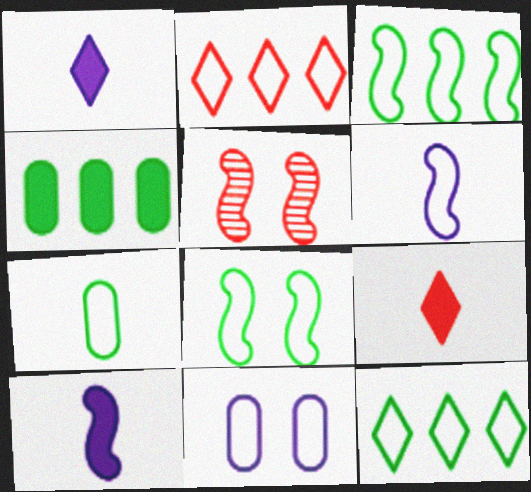[[3, 5, 10], 
[7, 8, 12]]